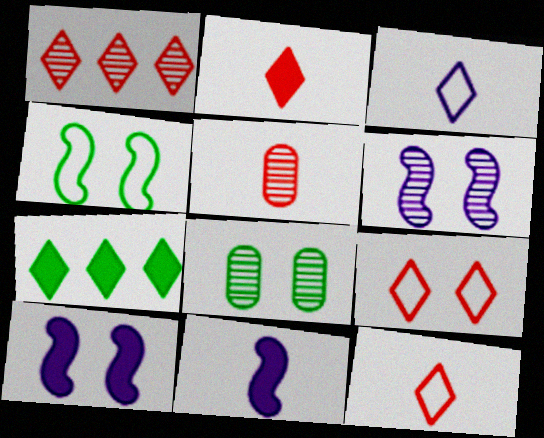[[1, 2, 9], 
[8, 9, 10]]